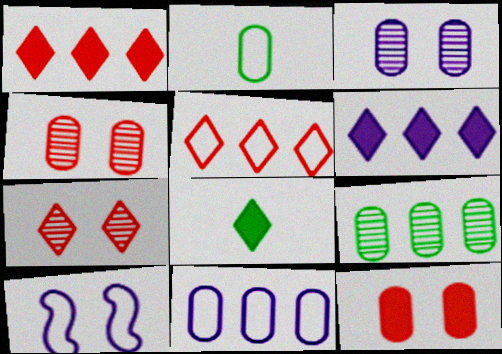[[2, 5, 10]]